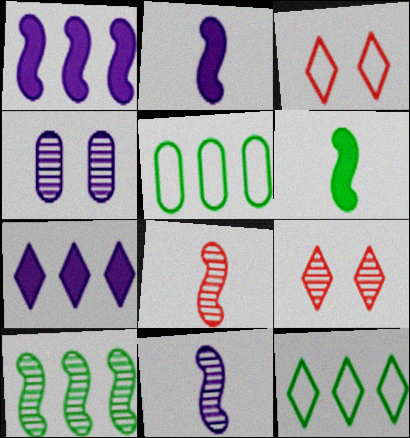[[2, 5, 9]]